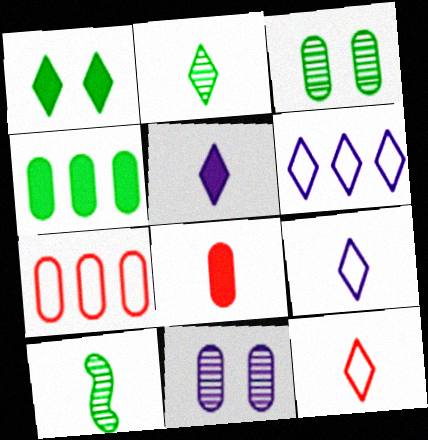[[2, 5, 12], 
[8, 9, 10]]